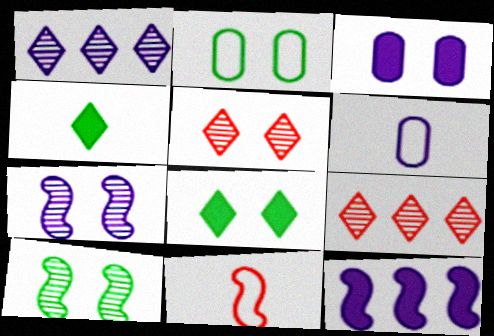[[2, 8, 10], 
[10, 11, 12]]